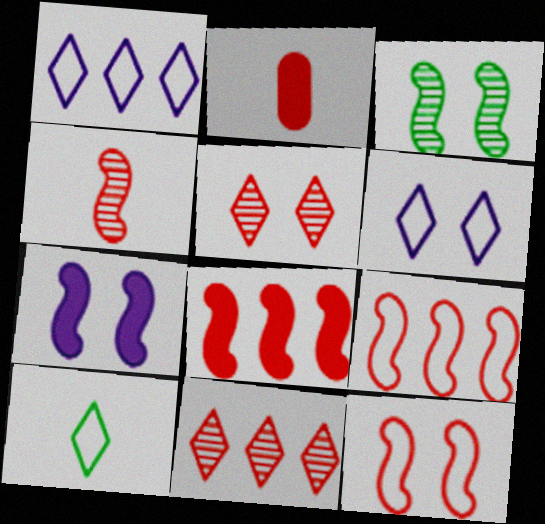[[1, 2, 3], 
[2, 5, 9], 
[2, 11, 12], 
[3, 7, 12], 
[4, 8, 12]]